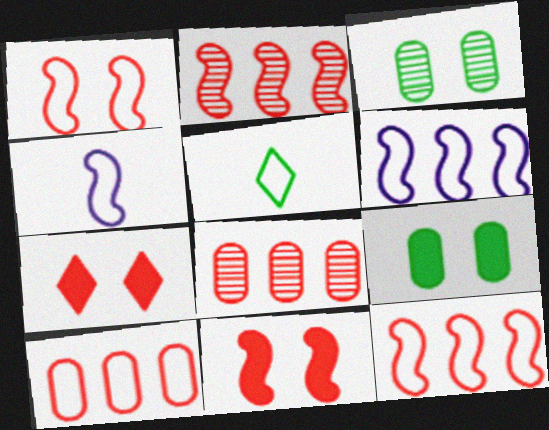[]